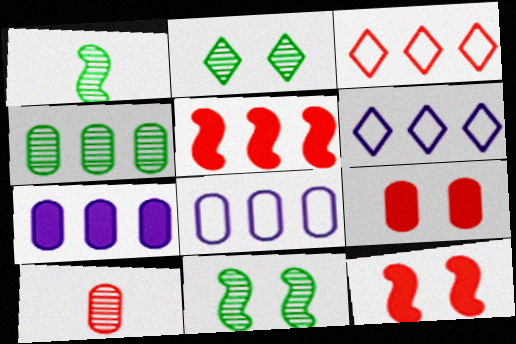[[1, 2, 4], 
[1, 6, 9], 
[3, 10, 12], 
[4, 5, 6]]